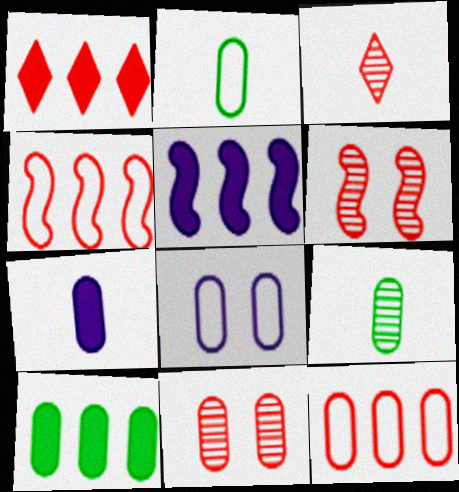[[1, 5, 10], 
[2, 8, 12]]